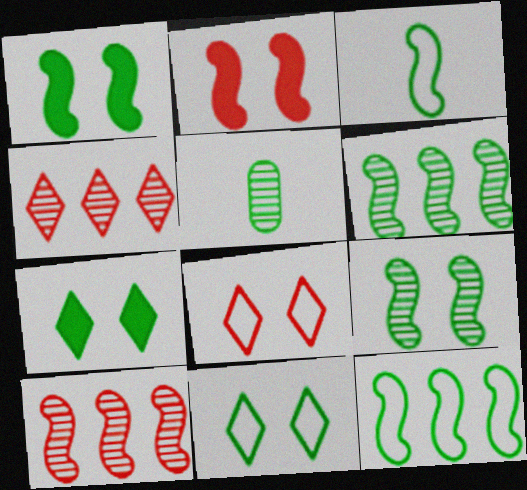[[1, 3, 6], 
[5, 7, 12]]